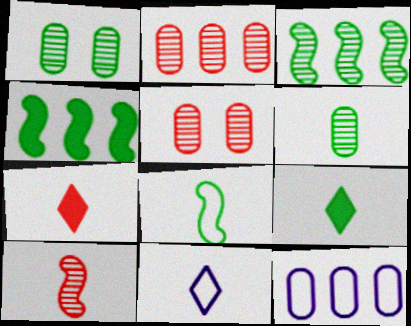[[4, 5, 11], 
[6, 8, 9]]